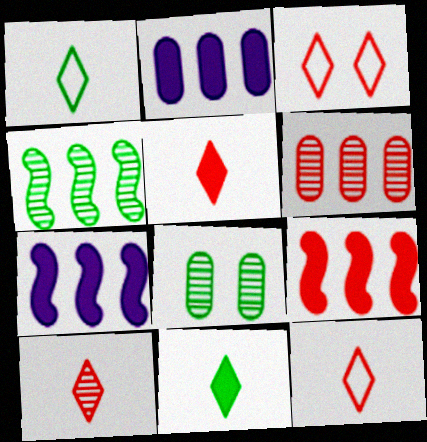[[5, 10, 12], 
[7, 8, 12]]